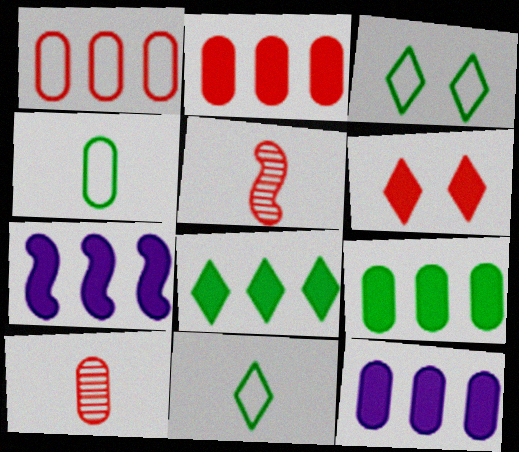[[1, 5, 6], 
[2, 7, 8], 
[2, 9, 12], 
[3, 5, 12], 
[3, 7, 10]]